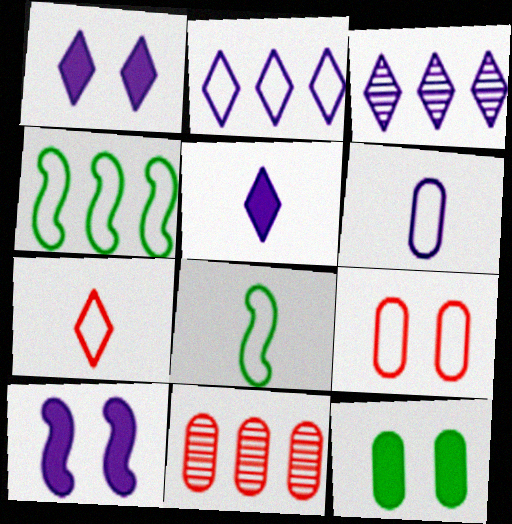[[1, 8, 11], 
[2, 8, 9], 
[3, 6, 10], 
[6, 7, 8], 
[6, 11, 12]]